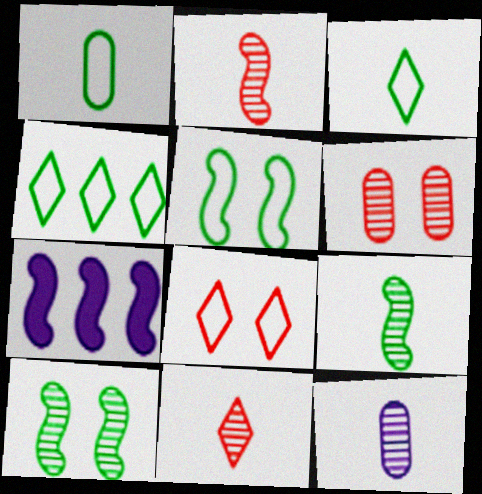[[1, 4, 5], 
[2, 5, 7], 
[3, 6, 7], 
[9, 11, 12]]